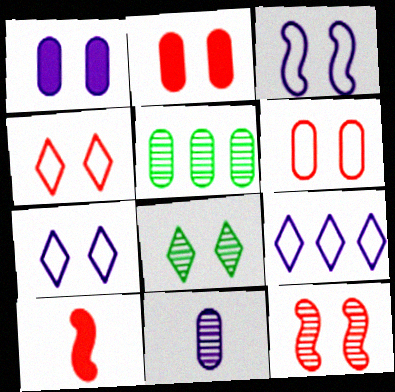[[2, 3, 8], 
[2, 4, 12], 
[5, 7, 10]]